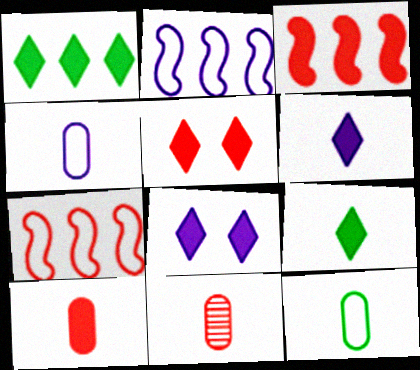[[1, 5, 6], 
[3, 5, 10], 
[5, 7, 11]]